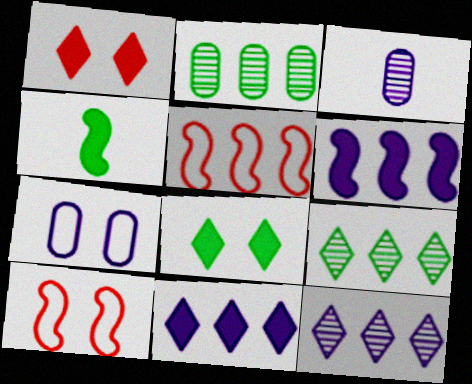[[2, 5, 11], 
[3, 5, 8]]